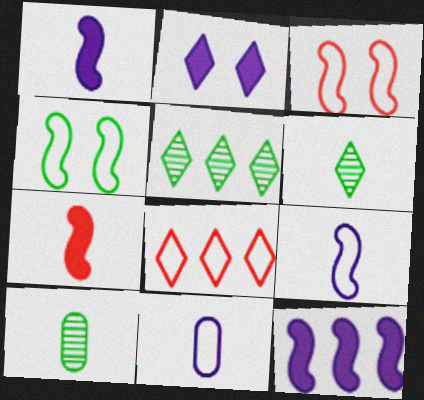[[2, 6, 8], 
[4, 8, 11], 
[6, 7, 11]]